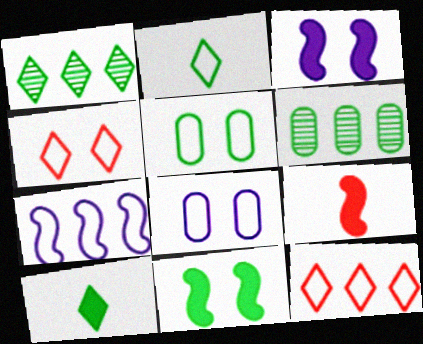[[1, 8, 9], 
[2, 6, 11]]